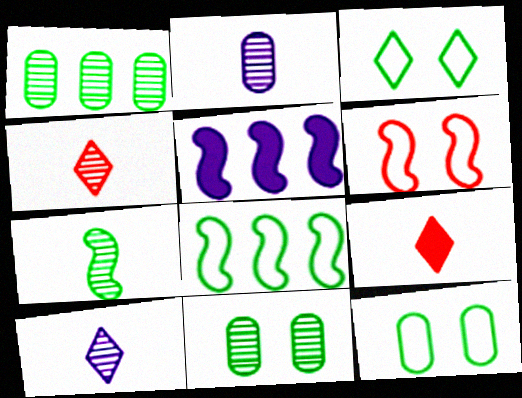[[2, 4, 7], 
[4, 5, 12], 
[5, 6, 7]]